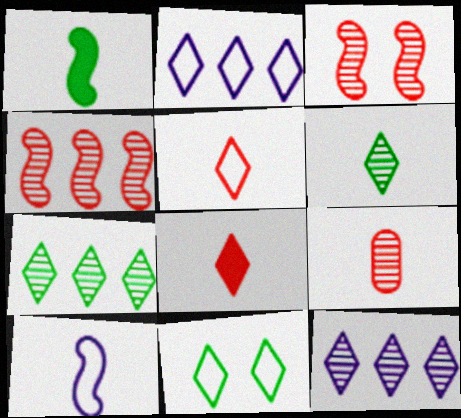[[2, 5, 11], 
[8, 11, 12]]